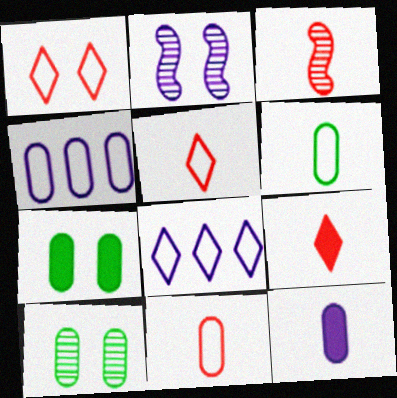[[1, 2, 7], 
[2, 8, 12], 
[3, 7, 8], 
[3, 9, 11]]